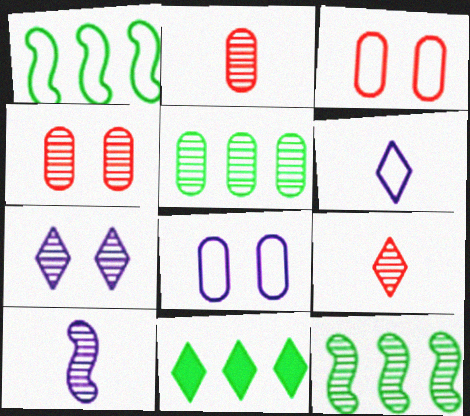[[1, 3, 6], 
[1, 5, 11], 
[2, 7, 12], 
[3, 10, 11]]